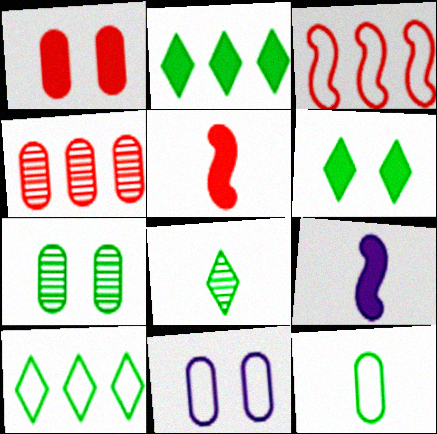[[1, 2, 9], 
[1, 7, 11], 
[6, 8, 10]]